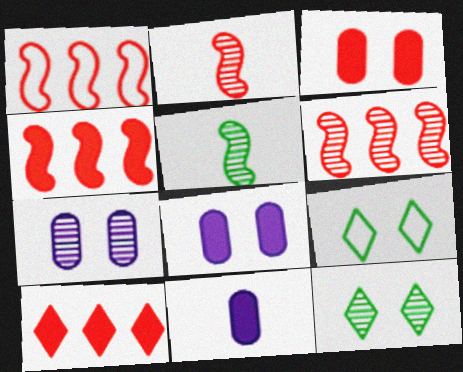[[1, 4, 6], 
[1, 11, 12], 
[6, 9, 11]]